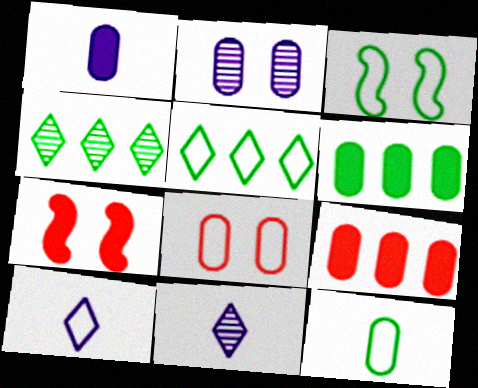[[2, 9, 12], 
[3, 5, 12], 
[3, 9, 11]]